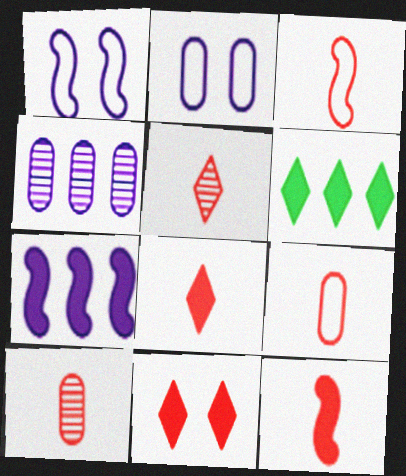[[1, 6, 10], 
[3, 8, 10], 
[5, 9, 12]]